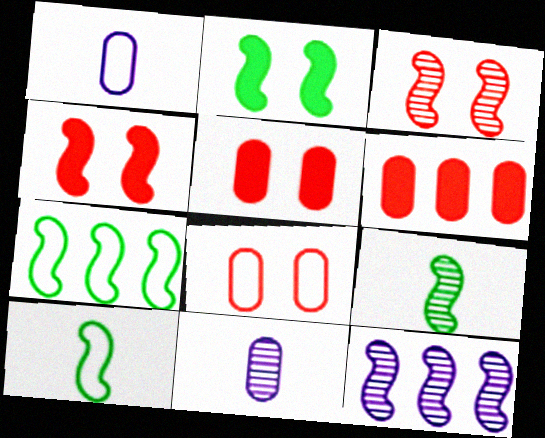[[2, 7, 9], 
[3, 9, 12], 
[4, 10, 12]]